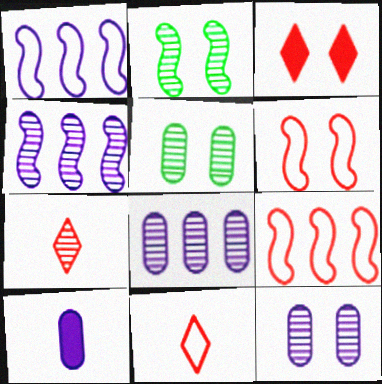[[2, 7, 8], 
[4, 5, 7]]